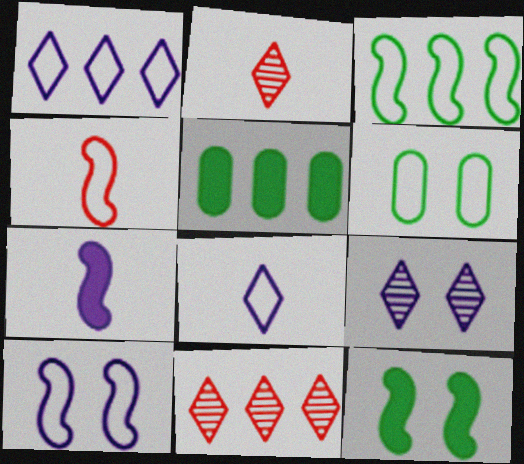[[1, 4, 6], 
[2, 5, 10], 
[3, 4, 10], 
[4, 5, 9], 
[6, 7, 11]]